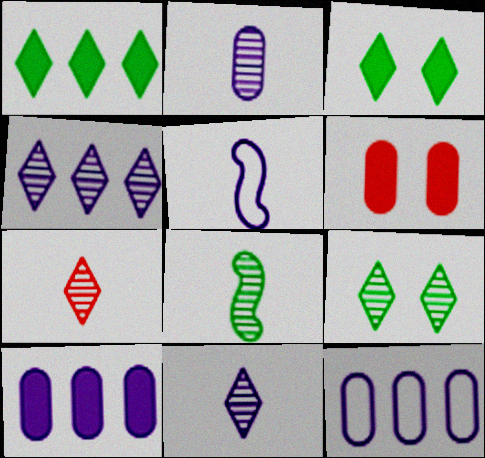[[2, 7, 8], 
[4, 7, 9]]